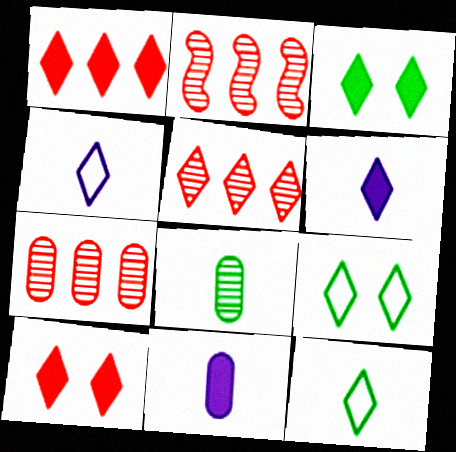[[1, 3, 6], 
[2, 5, 7], 
[2, 9, 11], 
[3, 4, 5], 
[5, 6, 9]]